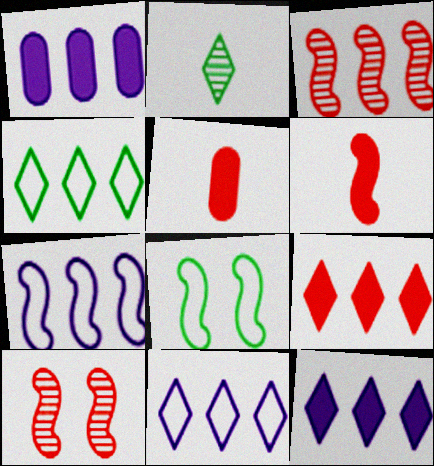[[1, 3, 4]]